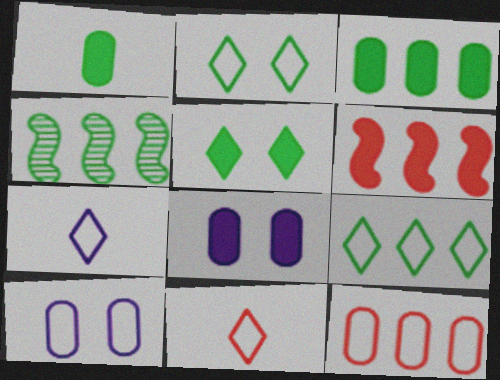[[1, 2, 4], 
[3, 4, 9], 
[4, 8, 11]]